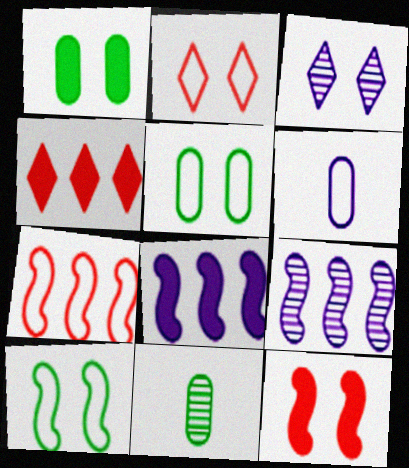[[2, 8, 11], 
[3, 5, 12], 
[3, 6, 8]]